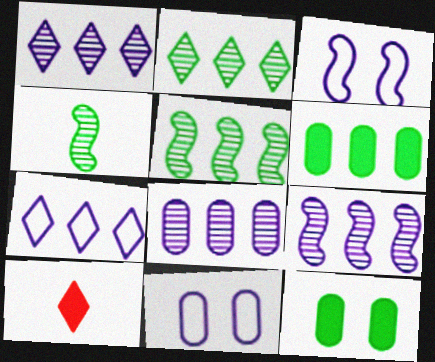[[1, 8, 9], 
[5, 10, 11]]